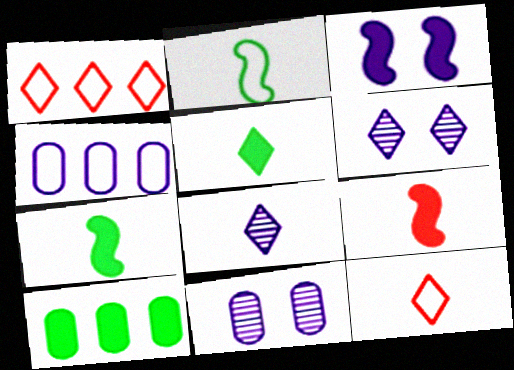[[1, 5, 6], 
[1, 7, 11], 
[3, 4, 8], 
[5, 8, 12]]